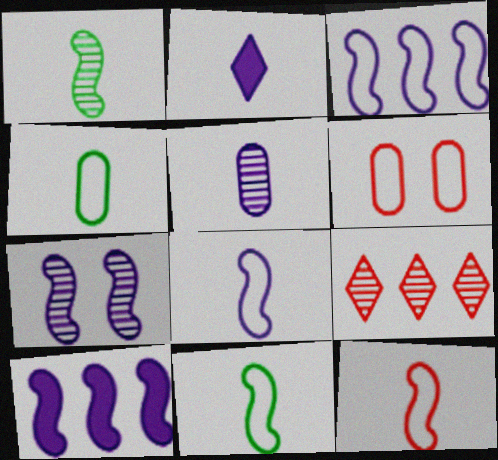[[2, 5, 8], 
[7, 8, 10], 
[8, 11, 12]]